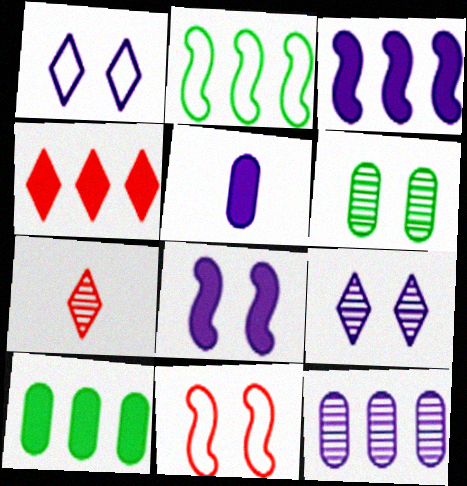[[2, 4, 12], 
[3, 4, 10]]